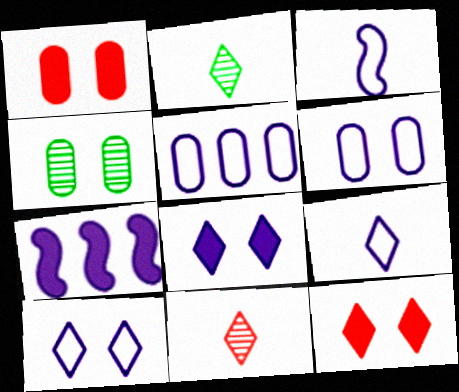[[1, 4, 6], 
[3, 5, 10]]